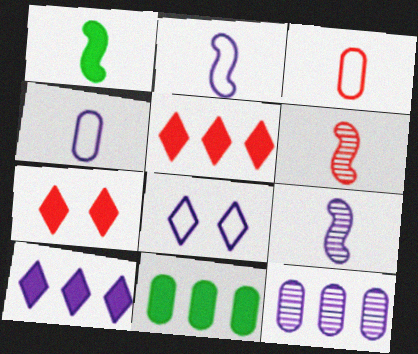[[1, 2, 6], 
[6, 8, 11]]